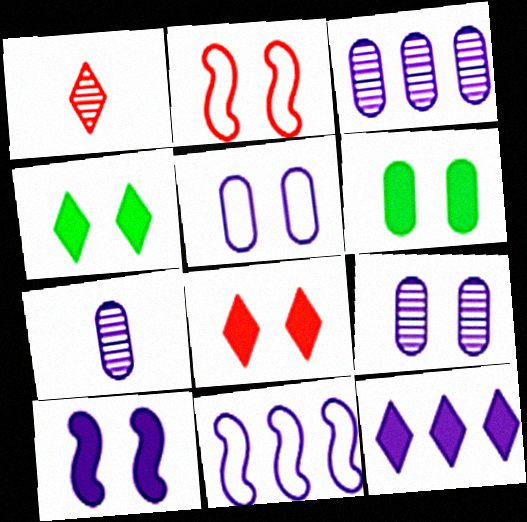[[1, 6, 11], 
[2, 4, 9], 
[3, 7, 9], 
[3, 11, 12], 
[6, 8, 10]]